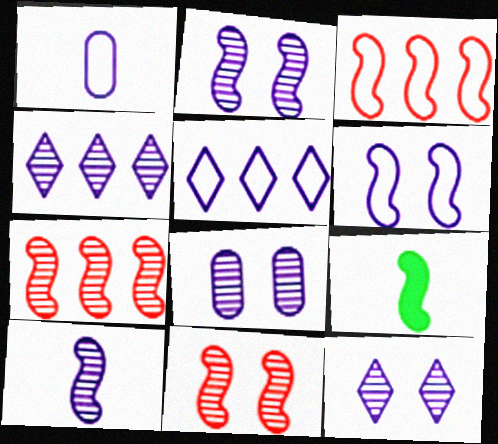[[1, 5, 6], 
[2, 3, 9], 
[2, 8, 12], 
[4, 8, 10], 
[6, 7, 9]]